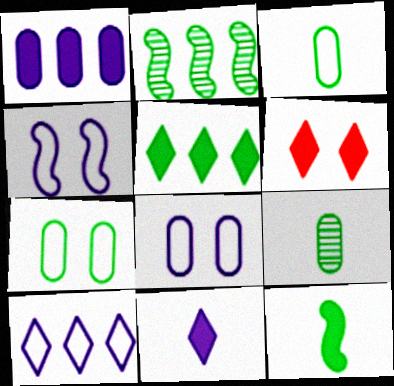[[1, 6, 12], 
[5, 6, 11]]